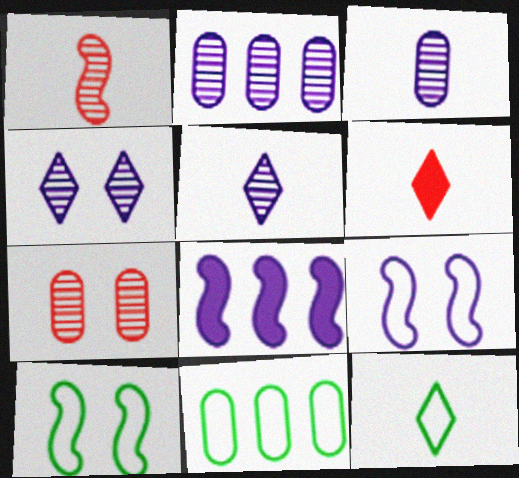[[1, 8, 10], 
[2, 6, 10], 
[5, 6, 12], 
[7, 8, 12], 
[10, 11, 12]]